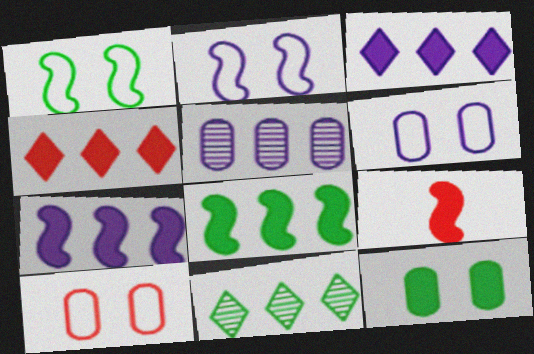[[3, 9, 12], 
[6, 9, 11]]